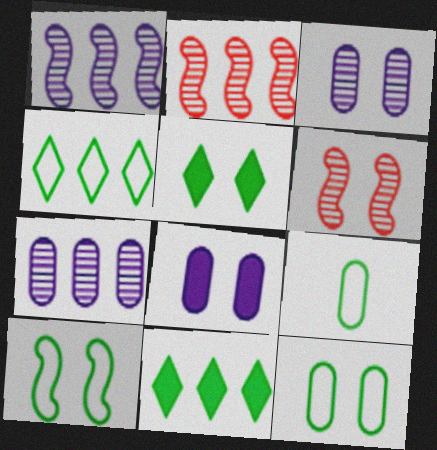[[4, 9, 10]]